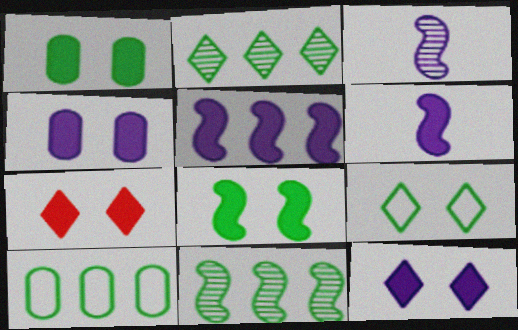[[3, 7, 10], 
[4, 7, 8]]